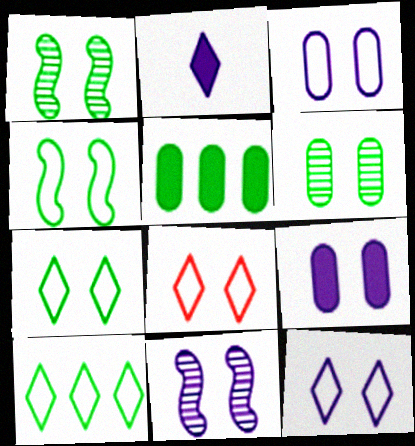[[1, 8, 9], 
[3, 4, 8], 
[7, 8, 12], 
[9, 11, 12]]